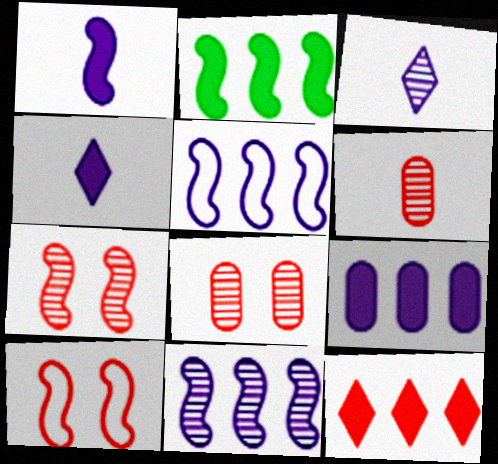[[2, 9, 12], 
[6, 10, 12]]